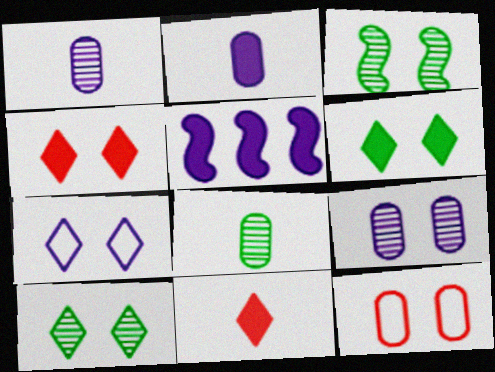[[1, 5, 7], 
[4, 7, 10]]